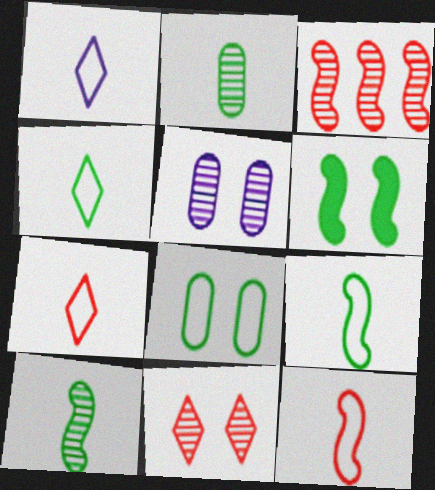[[1, 4, 7]]